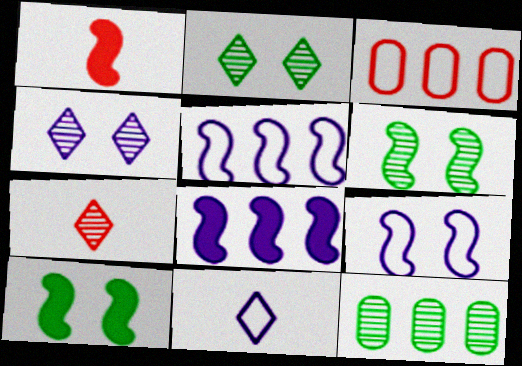[[1, 5, 6], 
[1, 8, 10]]